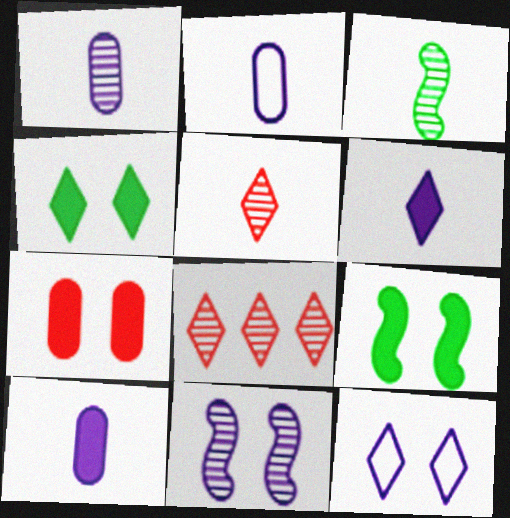[[1, 2, 10], 
[1, 3, 5], 
[2, 8, 9]]